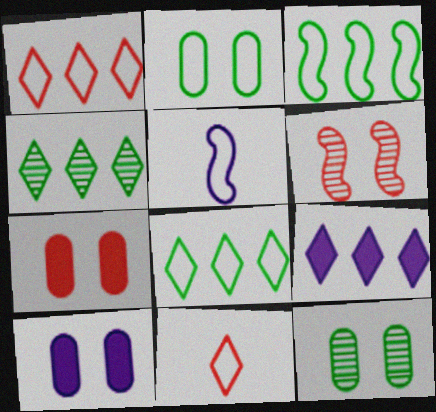[[1, 2, 5], 
[1, 4, 9], 
[4, 5, 7]]